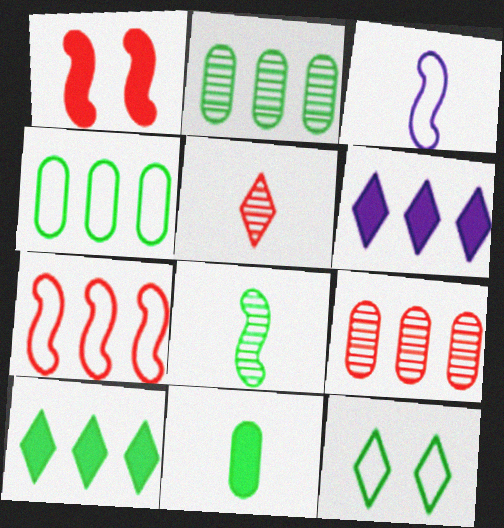[[1, 6, 11], 
[2, 6, 7], 
[3, 5, 11], 
[5, 6, 12]]